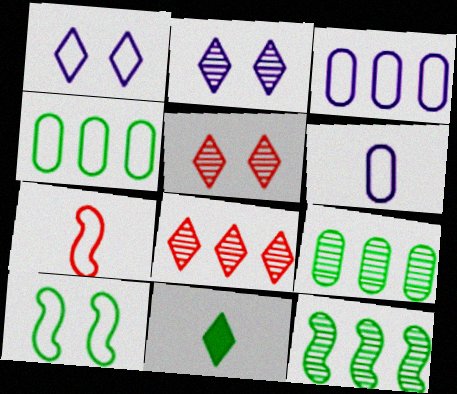[[1, 4, 7], 
[1, 8, 11], 
[9, 10, 11]]